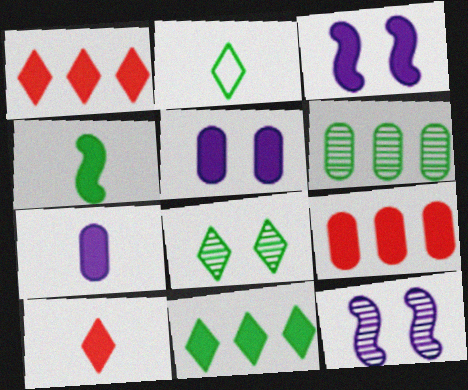[[1, 4, 5], 
[2, 8, 11], 
[2, 9, 12], 
[4, 7, 10]]